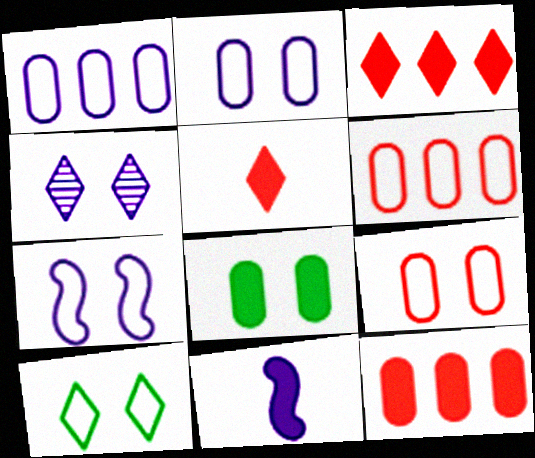[[1, 4, 11], 
[3, 8, 11], 
[7, 9, 10]]